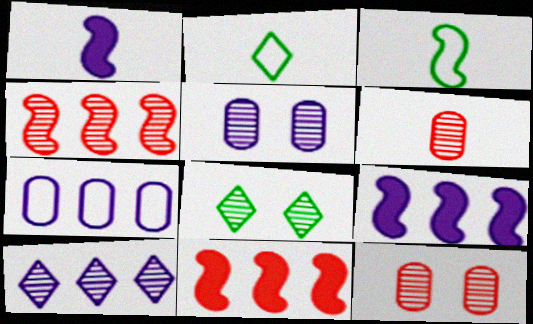[[1, 2, 6], 
[2, 5, 11], 
[2, 9, 12], 
[7, 9, 10]]